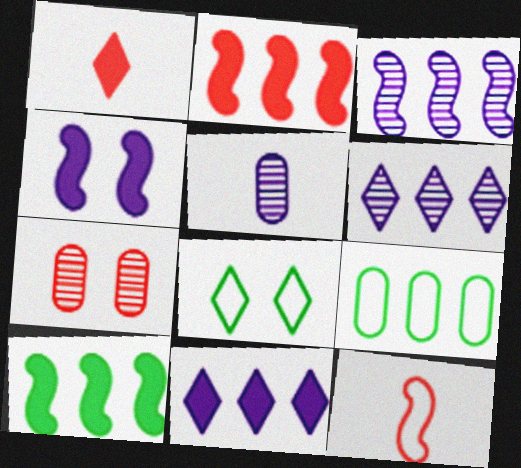[[1, 6, 8], 
[2, 5, 8], 
[2, 6, 9], 
[4, 7, 8]]